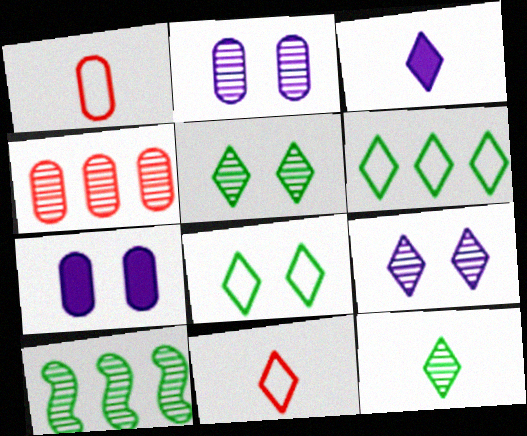[[3, 11, 12], 
[7, 10, 11]]